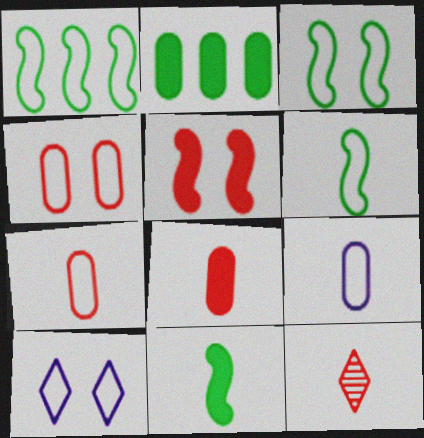[[1, 3, 6], 
[1, 7, 10], 
[3, 4, 10], 
[9, 11, 12]]